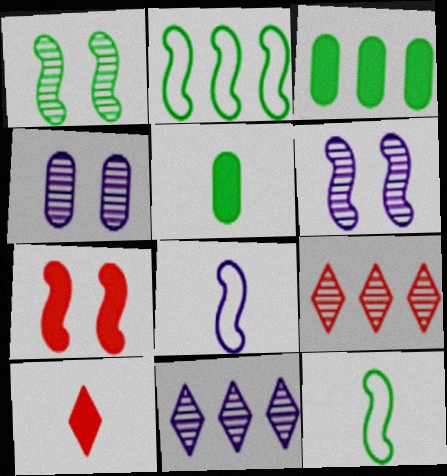[[2, 4, 10]]